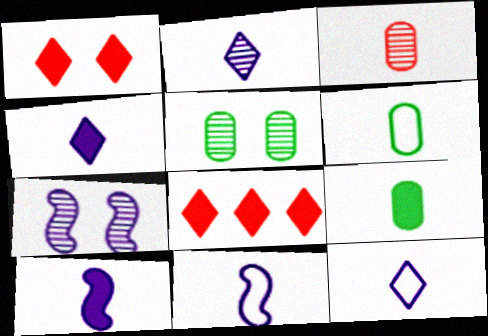[[2, 4, 12], 
[5, 8, 11], 
[6, 7, 8]]